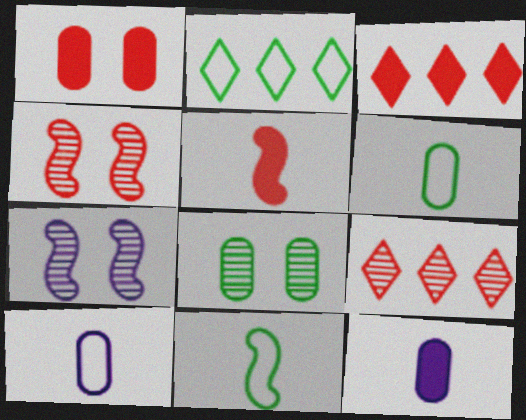[[1, 3, 5], 
[2, 4, 12], 
[3, 6, 7]]